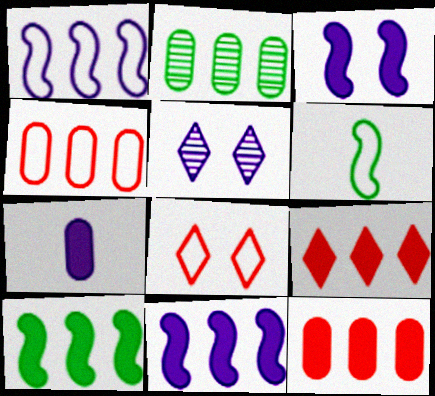[[1, 2, 9], 
[1, 5, 7], 
[5, 6, 12]]